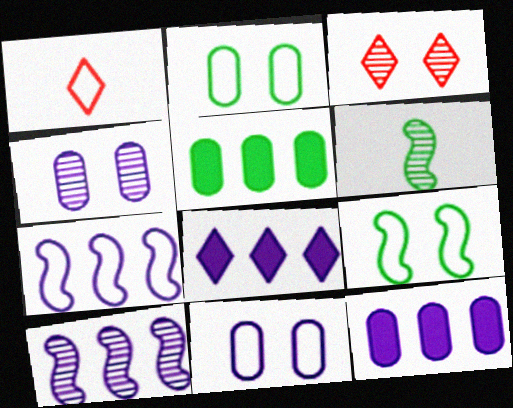[[1, 2, 7]]